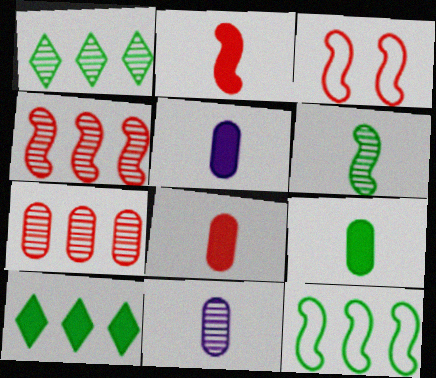[[1, 3, 5], 
[2, 3, 4], 
[3, 10, 11], 
[5, 8, 9]]